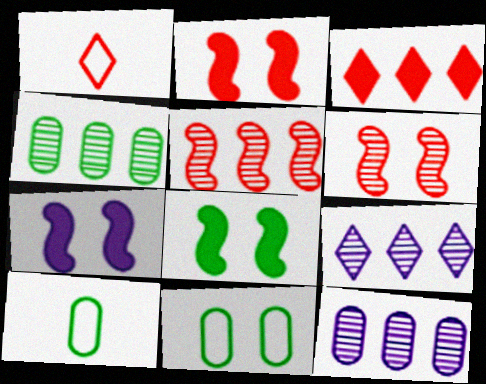[[1, 4, 7], 
[1, 8, 12], 
[2, 7, 8], 
[2, 9, 10], 
[4, 5, 9]]